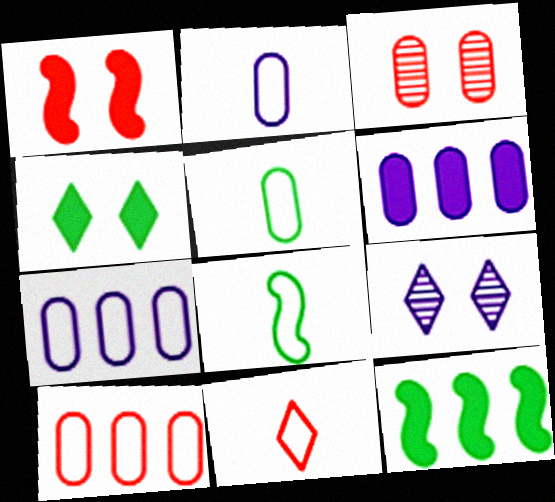[[2, 8, 11], 
[3, 5, 6]]